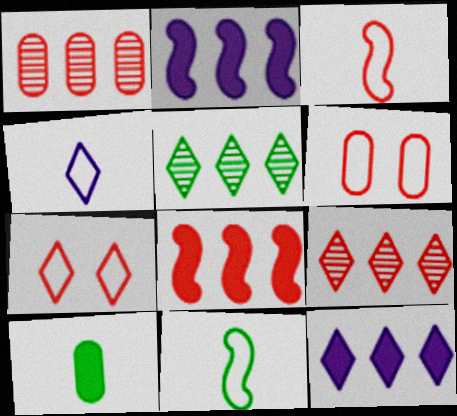[]